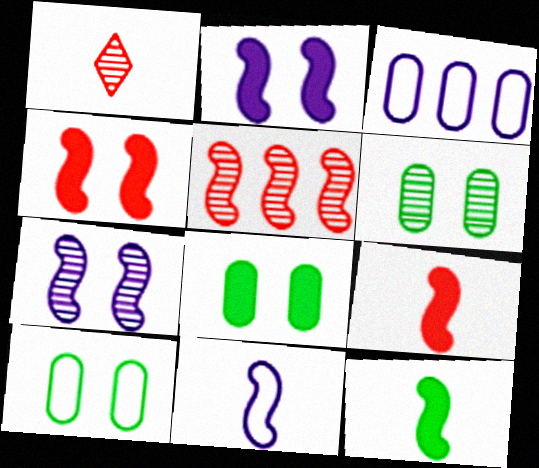[[6, 8, 10]]